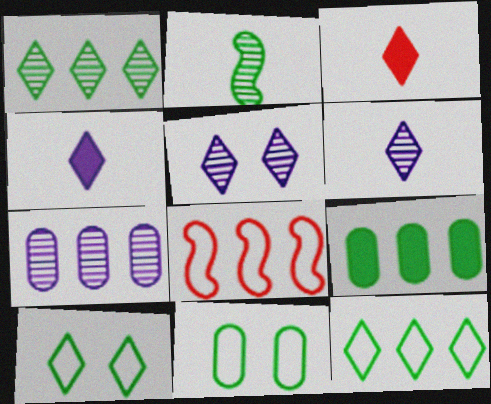[[2, 9, 10], 
[3, 5, 12]]